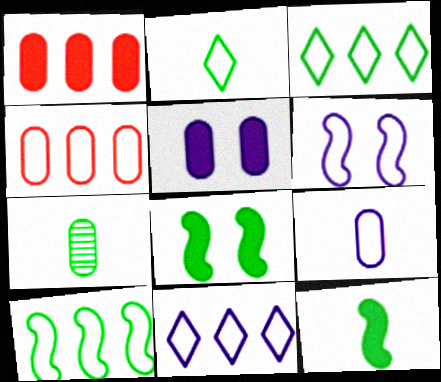[[2, 4, 6], 
[2, 7, 12], 
[3, 7, 8], 
[4, 5, 7], 
[4, 10, 11], 
[6, 9, 11]]